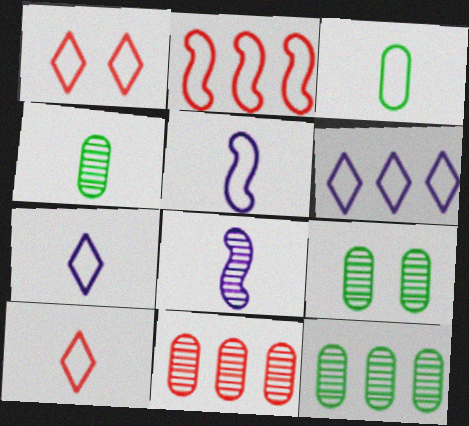[[3, 5, 10], 
[4, 9, 12]]